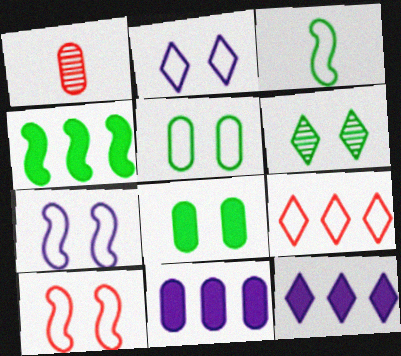[[1, 2, 4], 
[1, 5, 11], 
[2, 5, 10]]